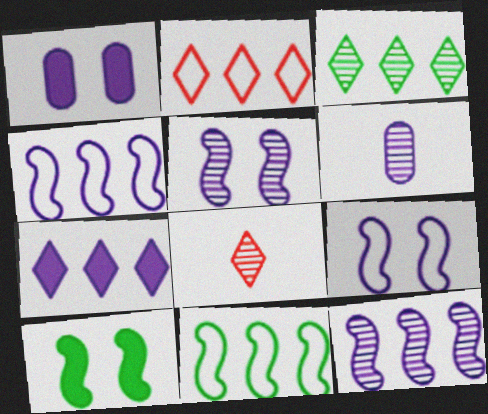[[1, 8, 11], 
[2, 3, 7], 
[2, 6, 10], 
[6, 7, 9]]